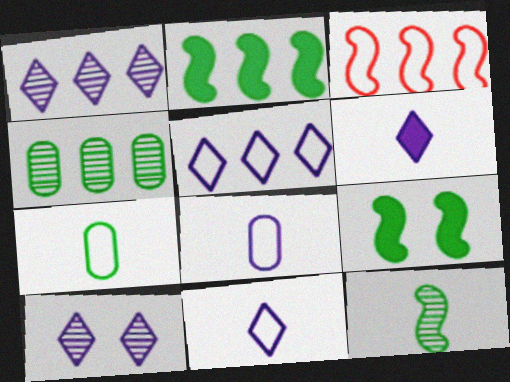[[5, 6, 10]]